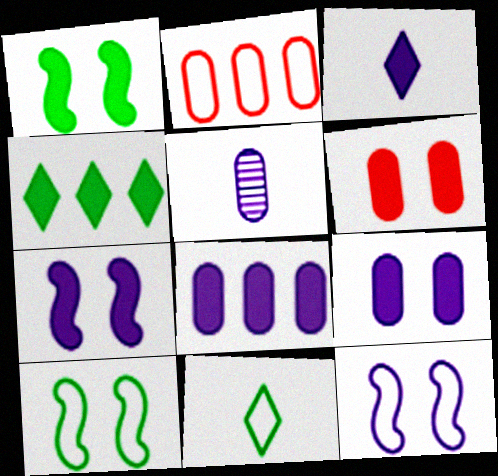[[2, 11, 12], 
[3, 7, 8]]